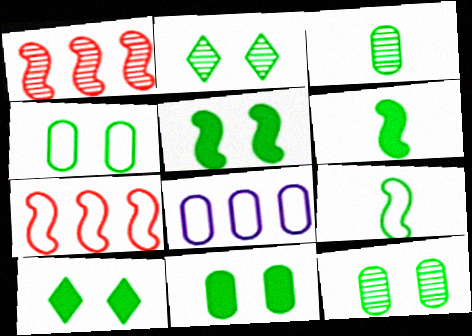[[2, 4, 5], 
[4, 11, 12], 
[5, 10, 11]]